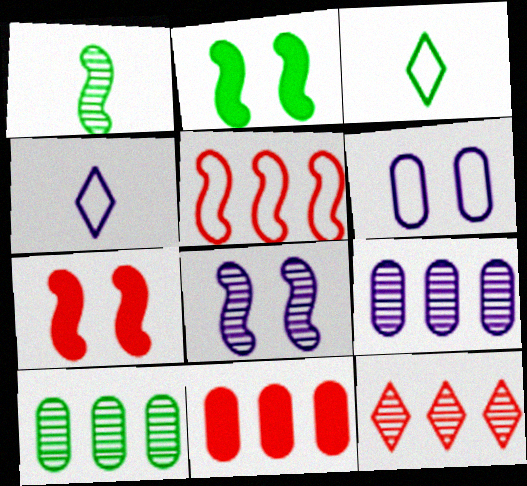[[2, 3, 10], 
[3, 5, 6], 
[3, 7, 9], 
[3, 8, 11], 
[4, 7, 10], 
[5, 11, 12]]